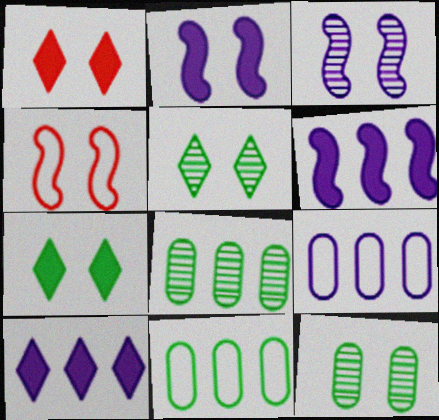[]